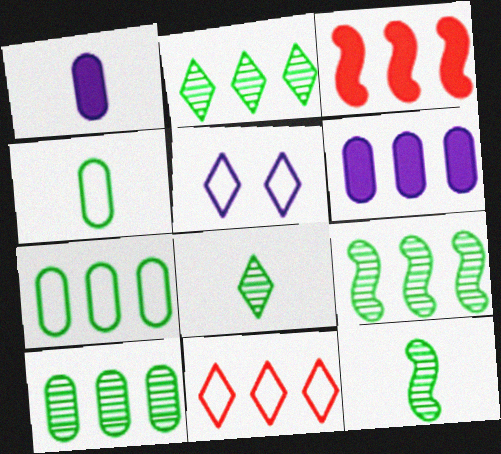[[2, 9, 10], 
[6, 9, 11]]